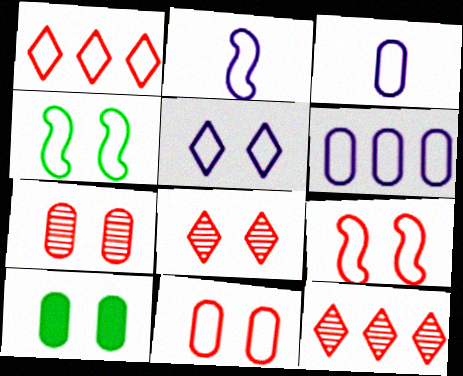[[1, 3, 4], 
[2, 5, 6], 
[2, 10, 12], 
[4, 5, 11]]